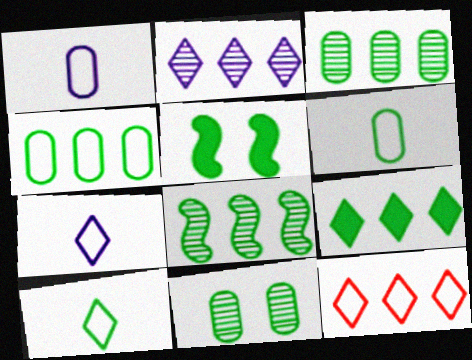[[2, 9, 12], 
[3, 5, 10], 
[4, 8, 9]]